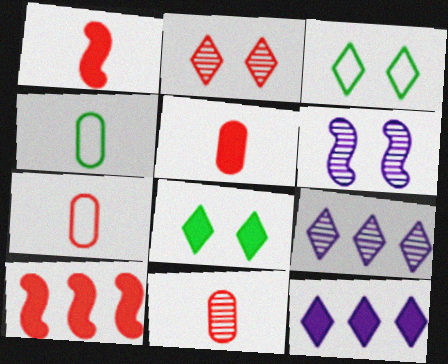[[2, 7, 10], 
[5, 7, 11]]